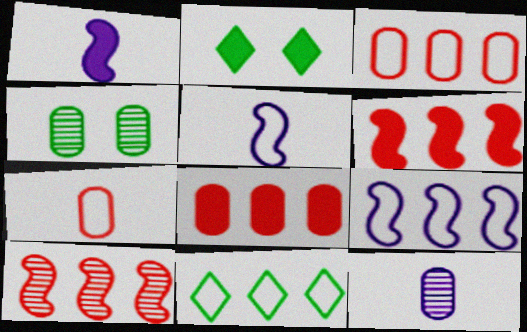[[1, 2, 8], 
[3, 9, 11]]